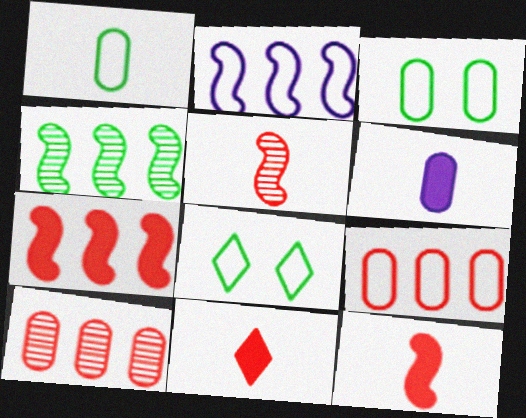[[2, 4, 7], 
[3, 6, 10]]